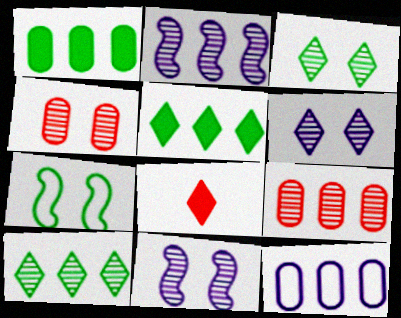[[1, 9, 12], 
[2, 9, 10], 
[3, 4, 11]]